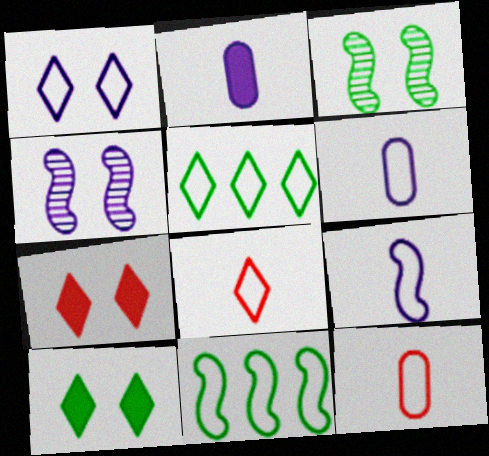[[1, 5, 8], 
[1, 11, 12]]